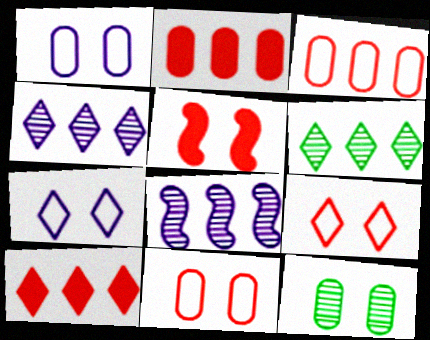[[5, 7, 12]]